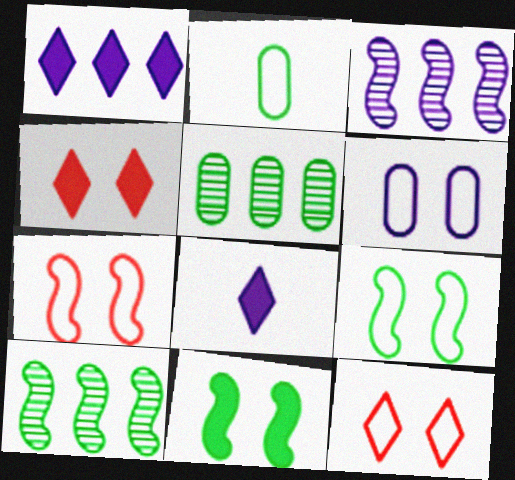[[2, 3, 4], 
[3, 6, 8], 
[5, 7, 8], 
[6, 9, 12]]